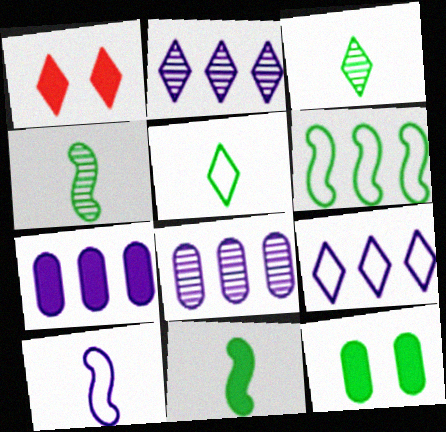[[1, 2, 5], 
[1, 3, 9], 
[1, 7, 11], 
[3, 6, 12]]